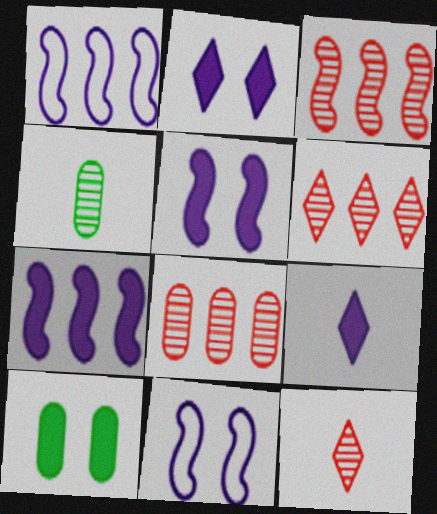[[1, 10, 12], 
[3, 6, 8]]